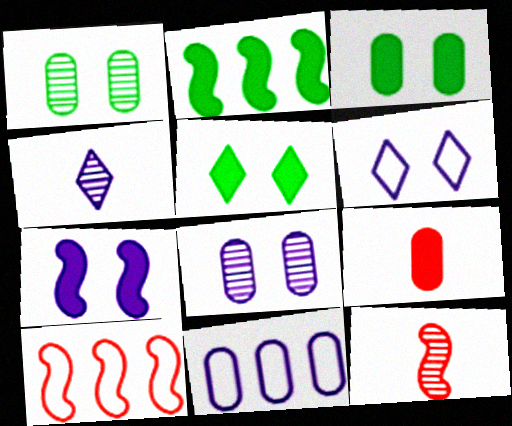[[1, 9, 11], 
[3, 4, 10], 
[4, 7, 11], 
[5, 11, 12], 
[6, 7, 8]]